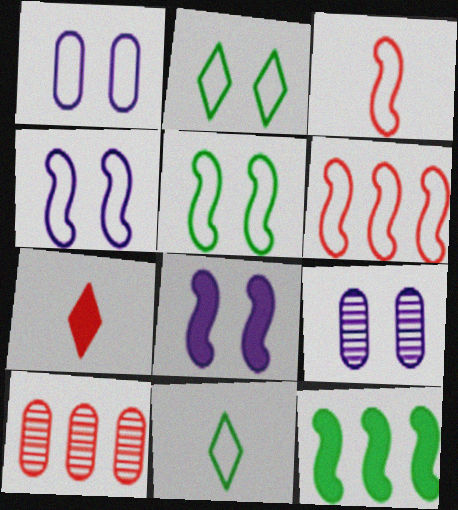[[1, 6, 11], 
[8, 10, 11]]